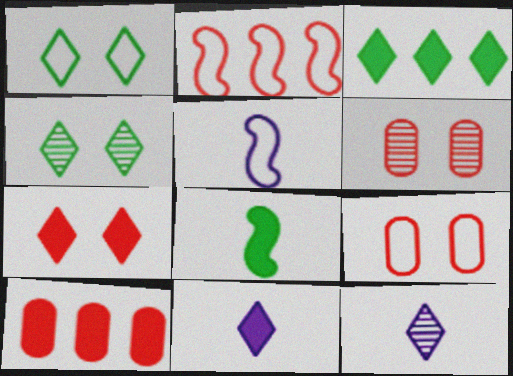[[3, 5, 6], 
[3, 7, 11], 
[4, 5, 10]]